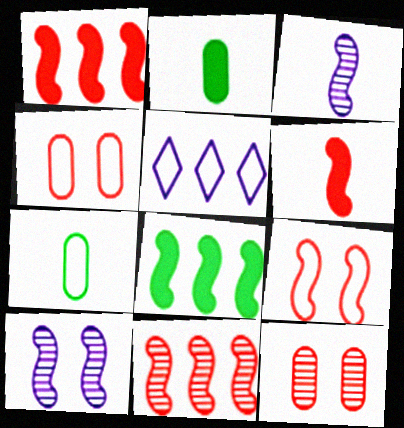[[3, 8, 9], 
[5, 7, 9], 
[6, 9, 11]]